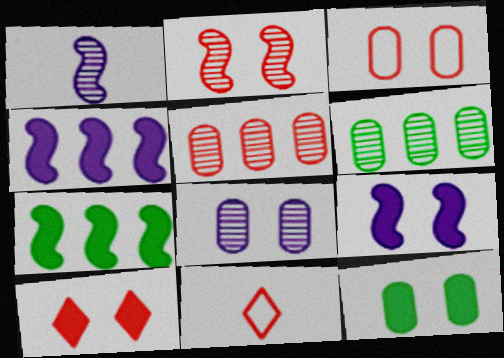[[2, 3, 10], 
[3, 8, 12], 
[6, 9, 11], 
[7, 8, 11], 
[9, 10, 12]]